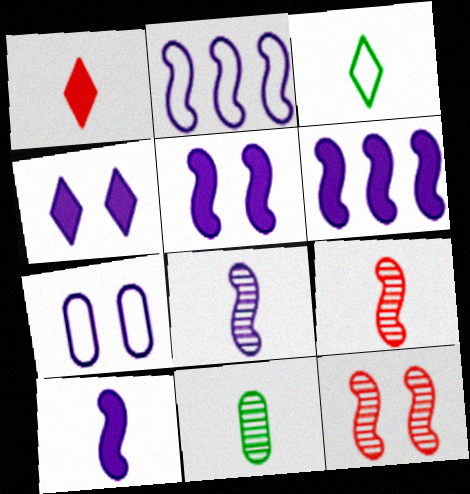[[2, 5, 8], 
[5, 6, 10]]